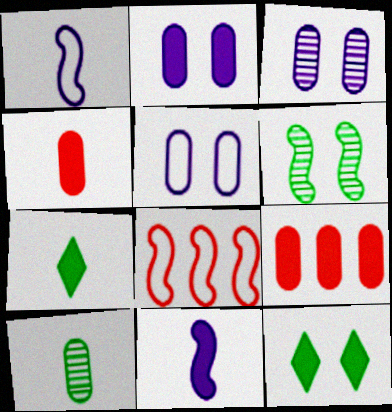[[2, 3, 5], 
[3, 7, 8], 
[4, 7, 11], 
[5, 9, 10], 
[6, 8, 11], 
[9, 11, 12]]